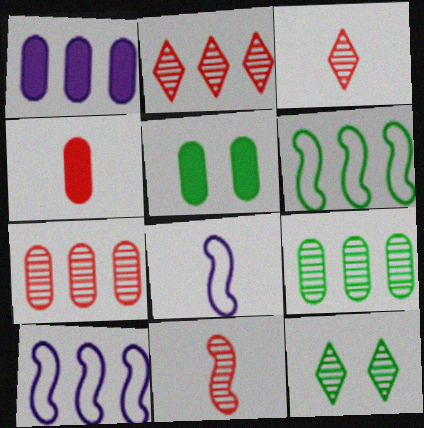[[1, 2, 6], 
[1, 4, 5], 
[2, 5, 8], 
[3, 5, 10], 
[4, 10, 12]]